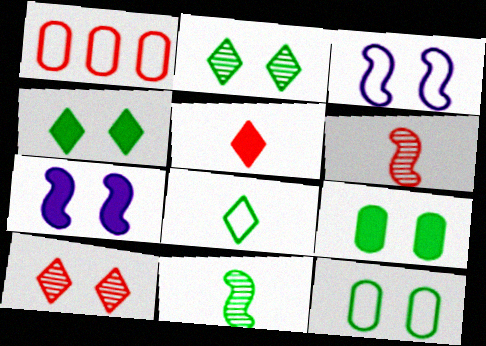[[1, 3, 8], 
[3, 9, 10], 
[7, 10, 12]]